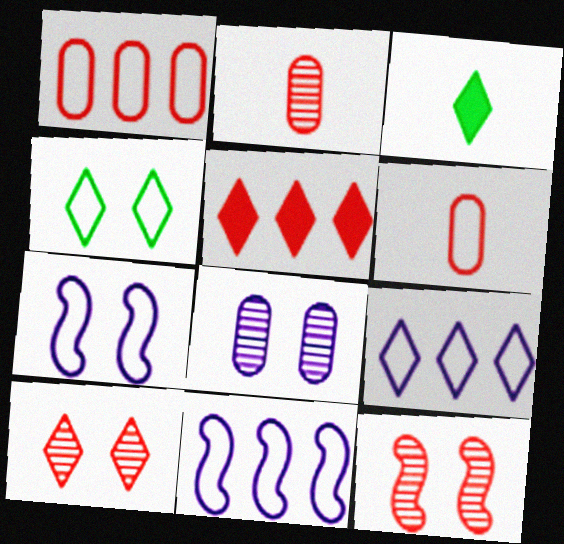[[3, 9, 10], 
[4, 6, 11], 
[5, 6, 12]]